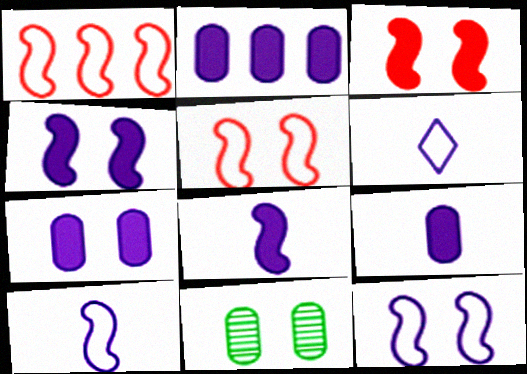[[2, 7, 9]]